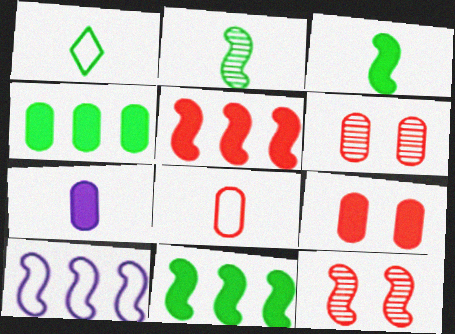[[3, 10, 12], 
[4, 7, 9]]